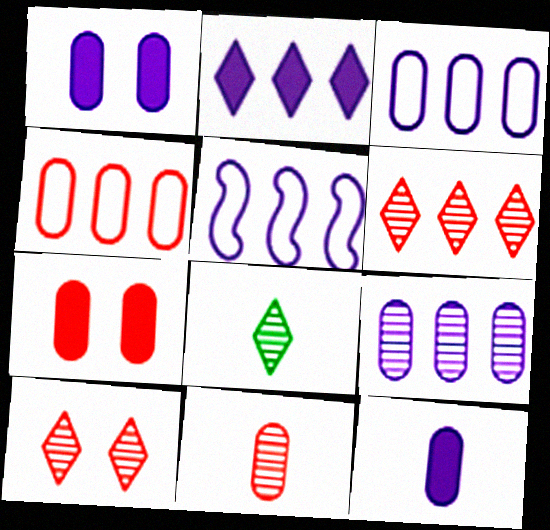[[2, 5, 9], 
[4, 7, 11], 
[5, 7, 8]]